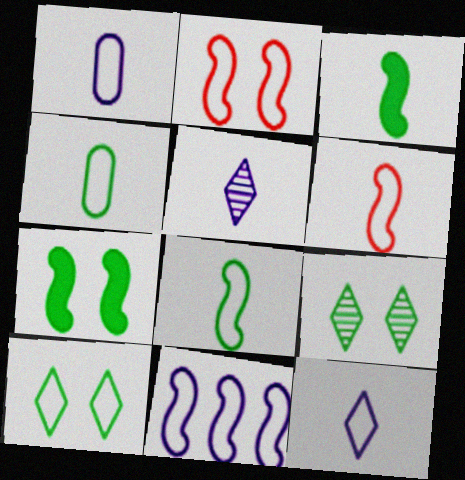[[2, 8, 11], 
[4, 6, 12]]